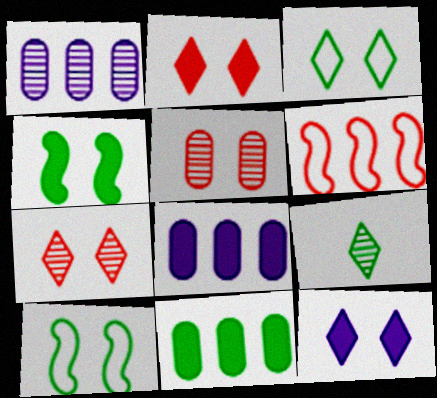[[3, 7, 12], 
[5, 10, 12], 
[9, 10, 11]]